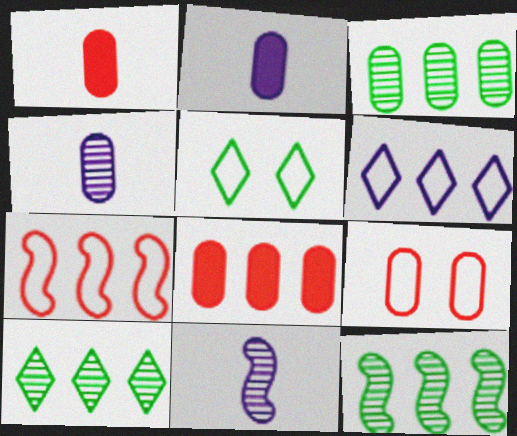[[2, 3, 9], 
[3, 10, 12], 
[5, 8, 11], 
[6, 8, 12]]